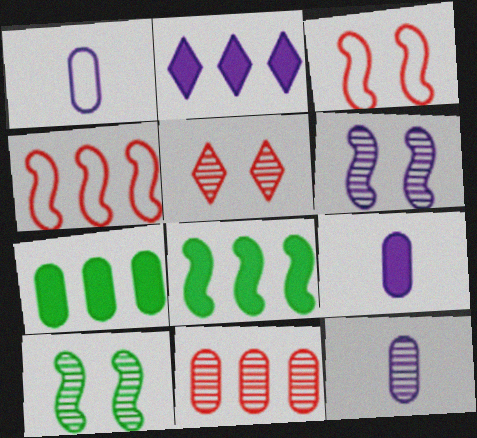[[1, 2, 6], 
[1, 5, 8], 
[1, 9, 12]]